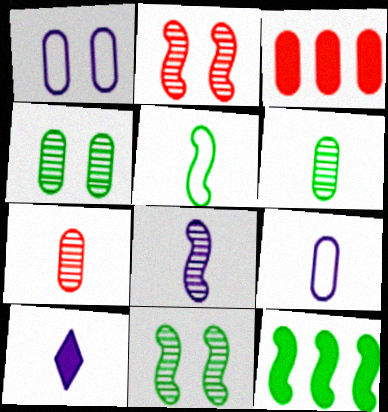[[1, 3, 6], 
[3, 4, 9], 
[5, 7, 10], 
[5, 11, 12], 
[8, 9, 10]]